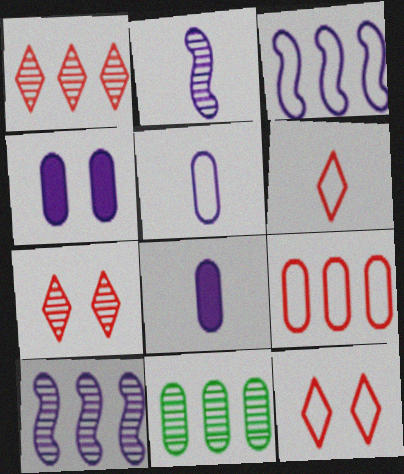[[1, 10, 11], 
[2, 7, 11]]